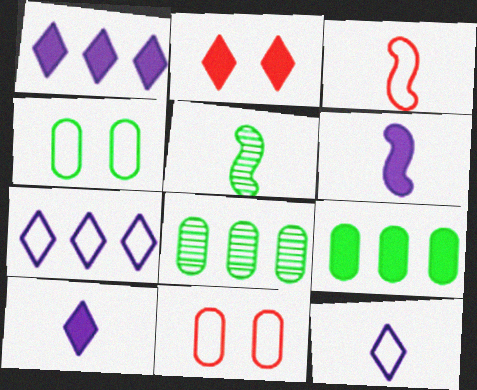[[1, 5, 11], 
[2, 6, 9], 
[3, 4, 7], 
[3, 5, 6]]